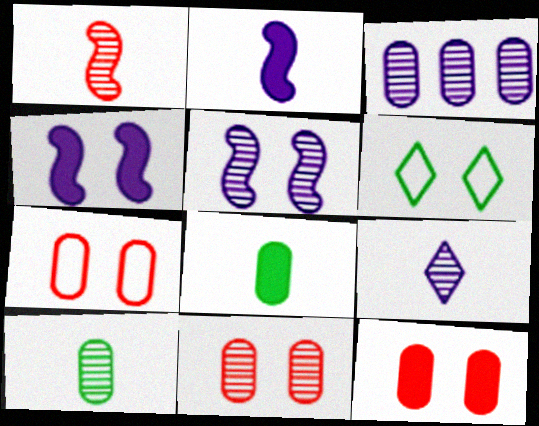[[1, 9, 10], 
[3, 5, 9], 
[3, 7, 8], 
[3, 10, 11], 
[4, 6, 11], 
[5, 6, 12], 
[7, 11, 12]]